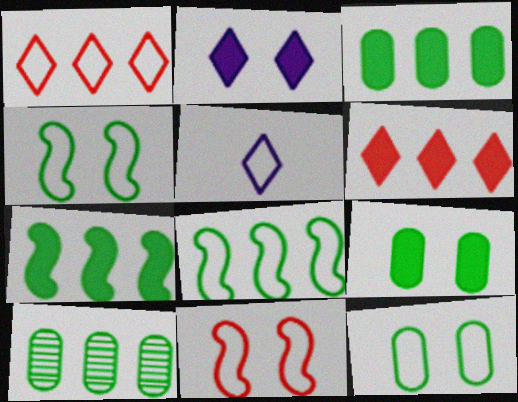[]